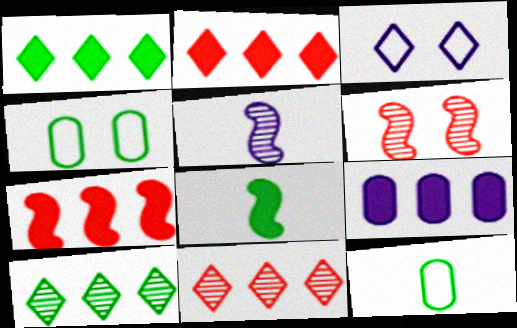[[1, 7, 9], 
[2, 4, 5], 
[3, 5, 9], 
[4, 8, 10]]